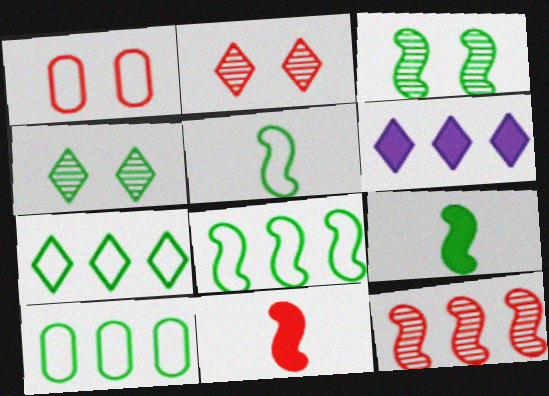[[3, 8, 9], 
[4, 9, 10], 
[6, 10, 12], 
[7, 8, 10]]